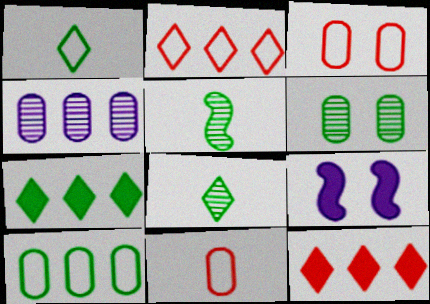[]